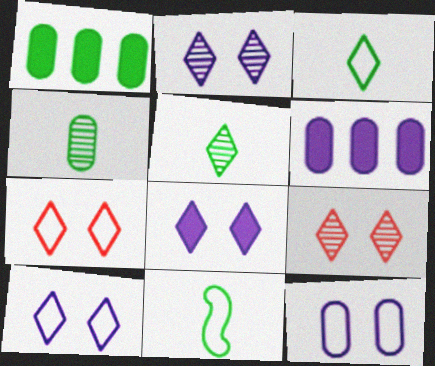[[2, 8, 10], 
[6, 9, 11]]